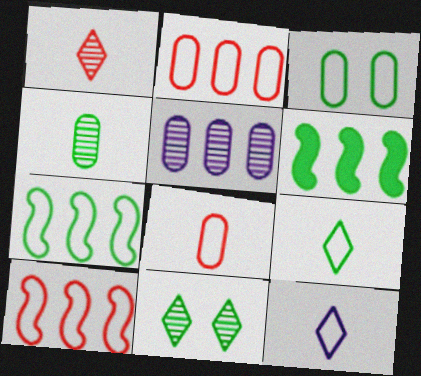[[3, 7, 9], 
[3, 10, 12]]